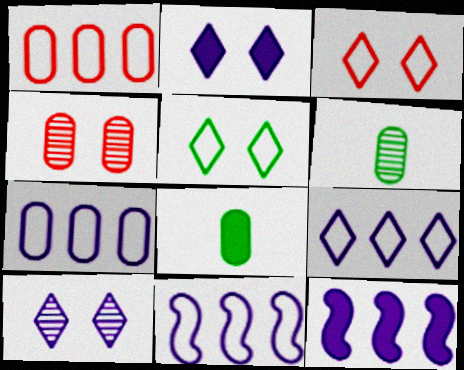[[3, 6, 12], 
[4, 7, 8], 
[7, 9, 11]]